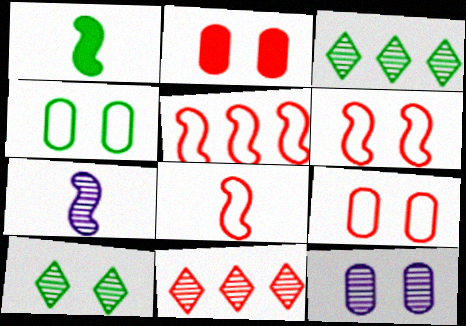[[1, 3, 4], 
[1, 7, 8], 
[2, 4, 12], 
[2, 8, 11], 
[5, 6, 8]]